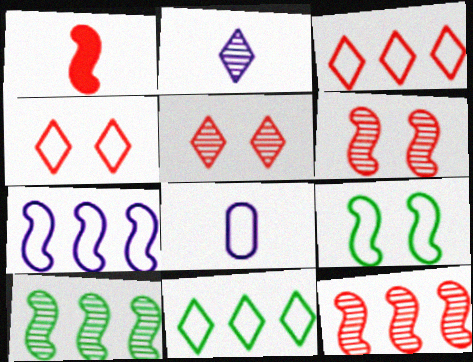[[3, 8, 9]]